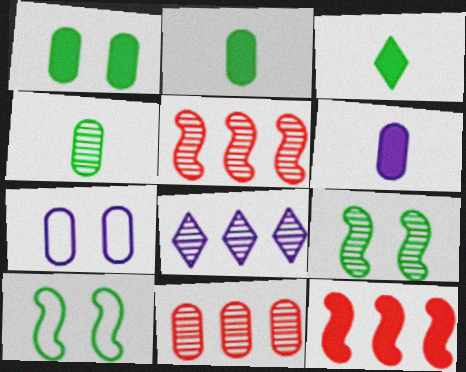[[2, 7, 11], 
[3, 5, 7]]